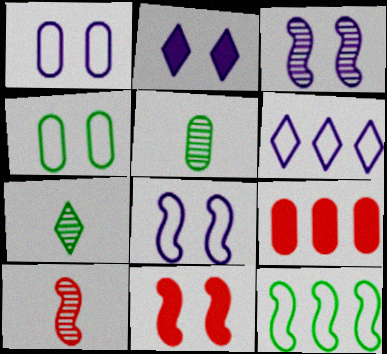[[1, 2, 3], 
[1, 5, 9], 
[5, 6, 11], 
[7, 8, 9]]